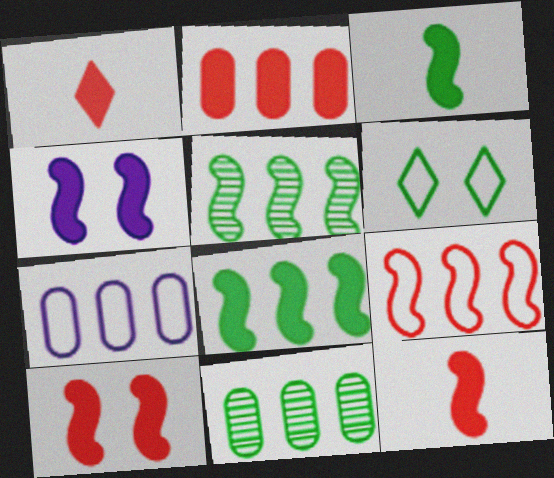[[1, 2, 10], 
[2, 7, 11], 
[3, 6, 11], 
[4, 8, 12]]